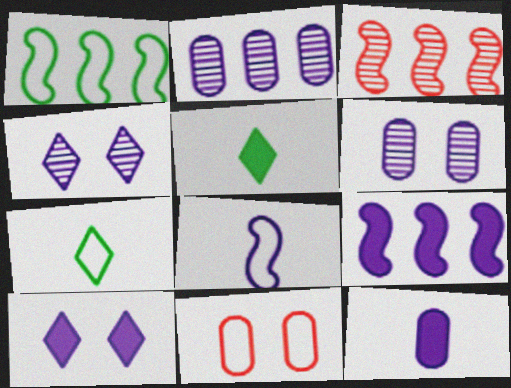[[1, 3, 9], 
[2, 8, 10], 
[9, 10, 12]]